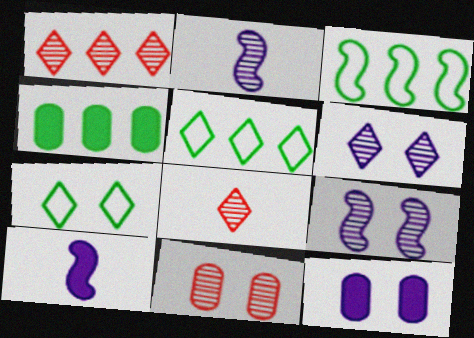[[3, 8, 12], 
[5, 10, 11]]